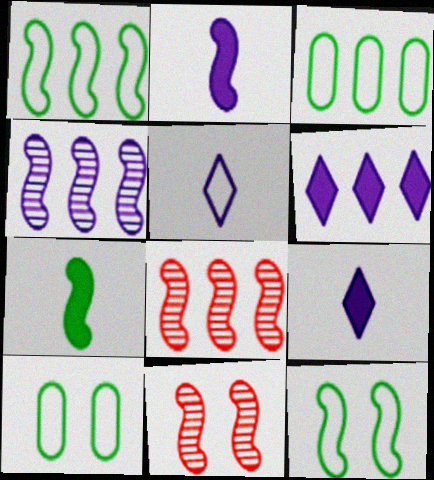[[1, 2, 11], 
[2, 8, 12], 
[3, 6, 8], 
[3, 9, 11], 
[8, 9, 10]]